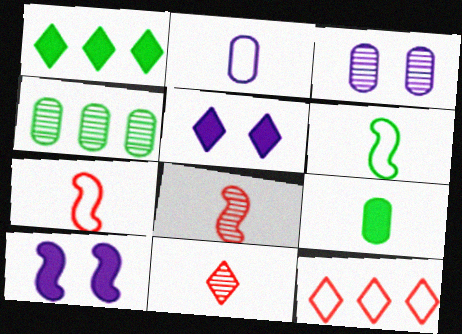[[1, 3, 7], 
[4, 5, 7]]